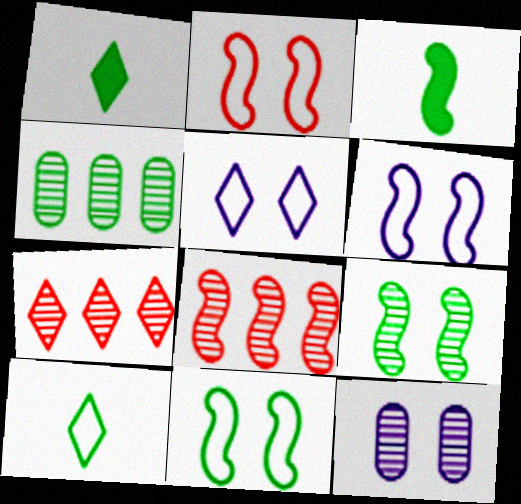[[1, 4, 11], 
[1, 5, 7], 
[2, 6, 11], 
[3, 6, 8]]